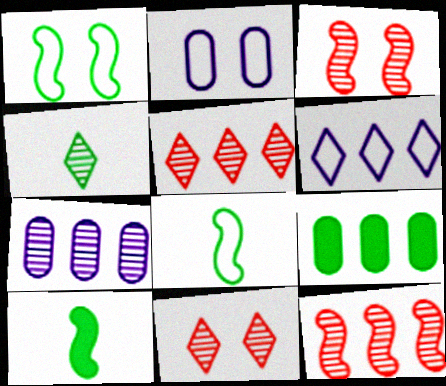[[1, 4, 9], 
[2, 5, 10], 
[3, 4, 7], 
[6, 9, 12]]